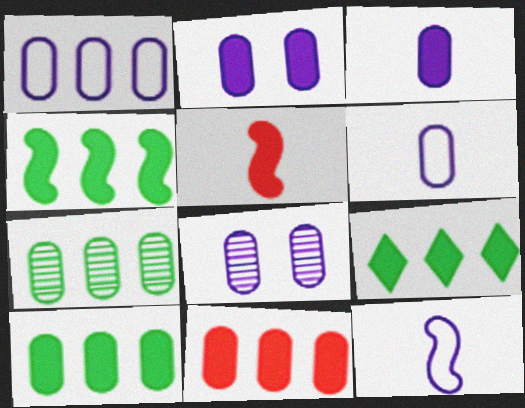[[1, 3, 8], 
[1, 7, 11], 
[2, 5, 9], 
[4, 9, 10]]